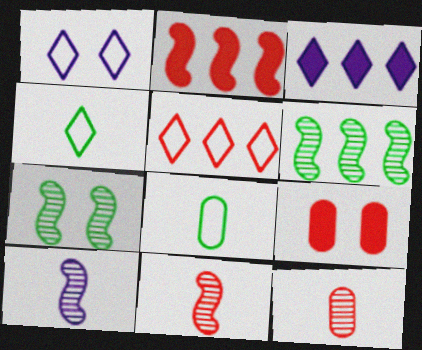[[1, 4, 5], 
[1, 7, 9], 
[5, 9, 11]]